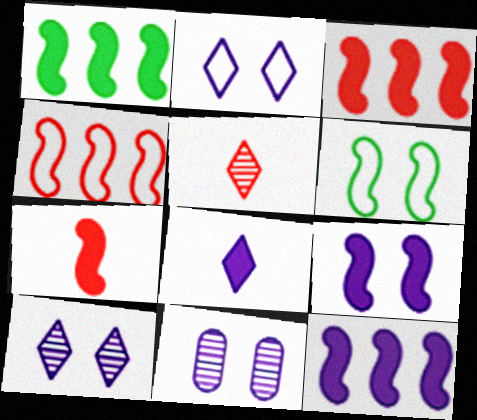[[1, 3, 12], 
[1, 7, 9], 
[2, 9, 11]]